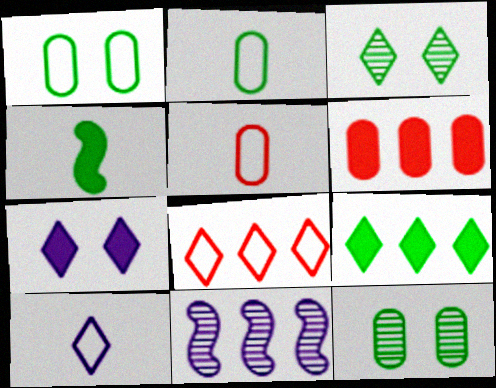[[4, 6, 7]]